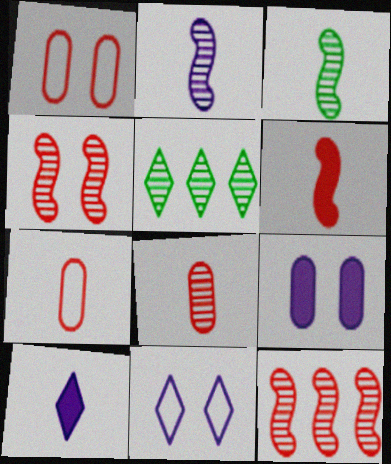[[3, 7, 10]]